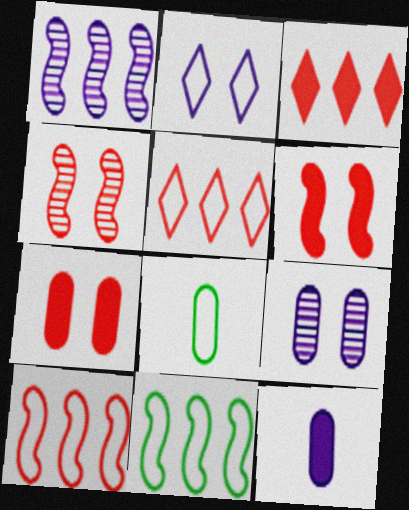[[1, 2, 12], 
[2, 8, 10]]